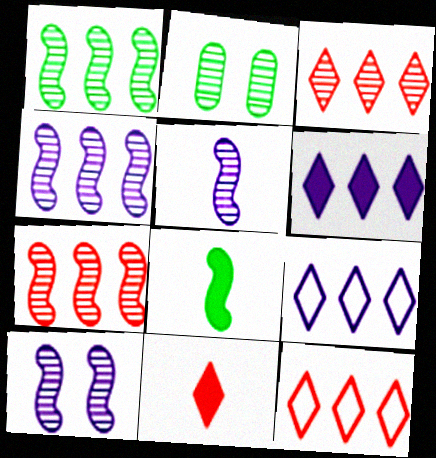[[1, 4, 7], 
[2, 3, 5], 
[4, 5, 10]]